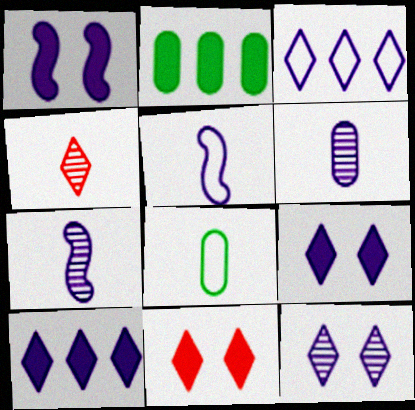[[1, 3, 6]]